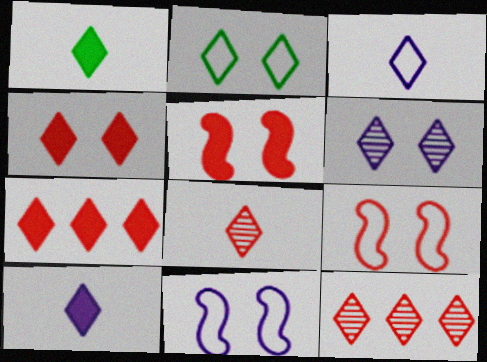[[1, 3, 8], 
[2, 4, 6], 
[2, 10, 12]]